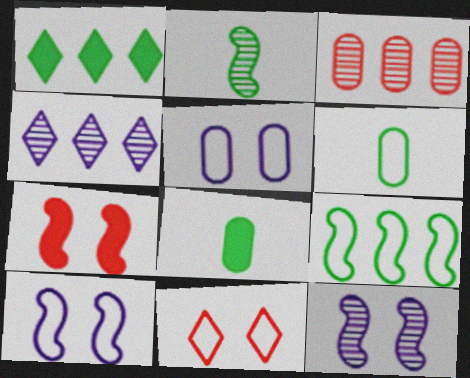[[3, 5, 8], 
[4, 6, 7]]